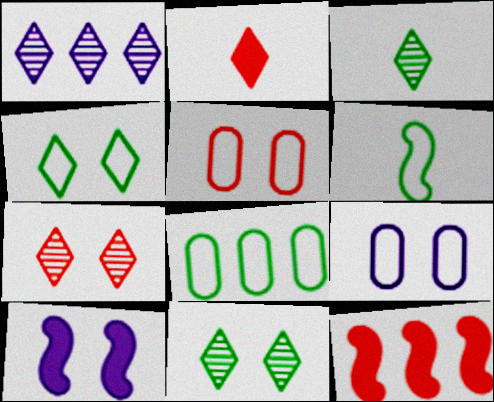[[1, 2, 4], 
[1, 3, 7], 
[1, 8, 12], 
[3, 9, 12], 
[4, 6, 8], 
[5, 10, 11]]